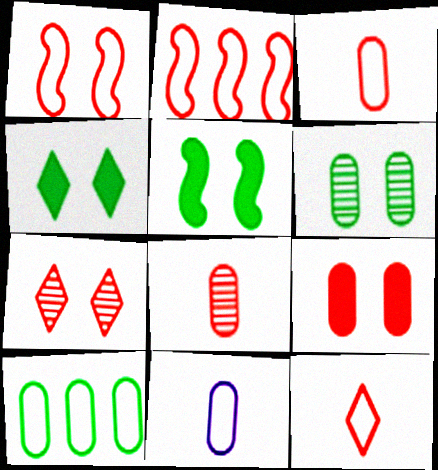[[1, 7, 9]]